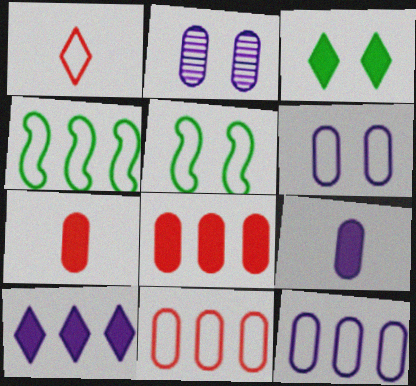[[1, 4, 6], 
[1, 5, 12], 
[2, 9, 12]]